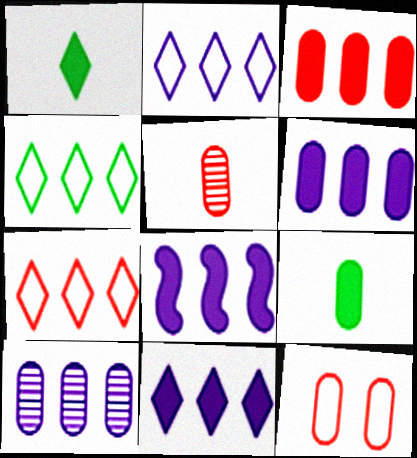[[2, 4, 7], 
[2, 8, 10], 
[3, 5, 12], 
[6, 8, 11], 
[9, 10, 12]]